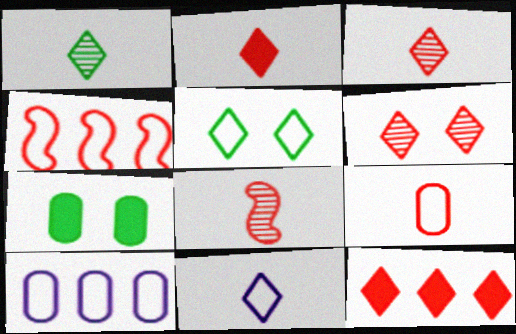[[1, 2, 11], 
[2, 8, 9]]